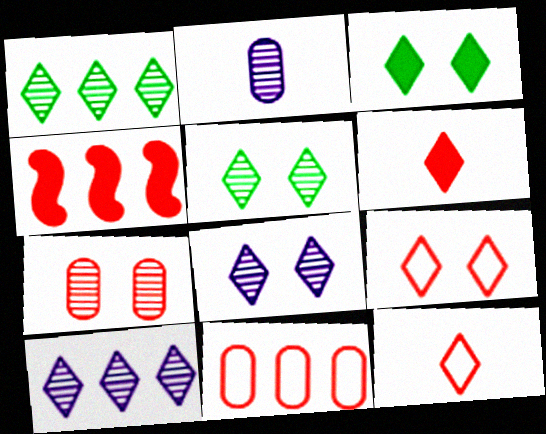[[3, 8, 9], 
[3, 10, 12], 
[4, 7, 12]]